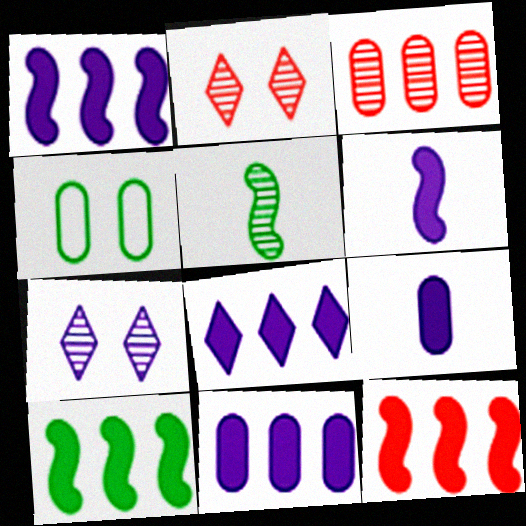[[1, 8, 11], 
[1, 10, 12], 
[3, 4, 9], 
[3, 5, 7]]